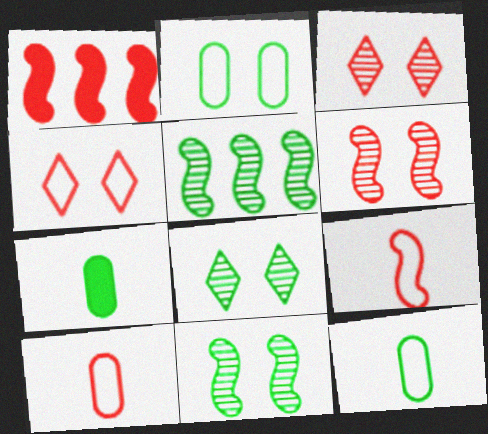[[1, 3, 10], 
[1, 6, 9]]